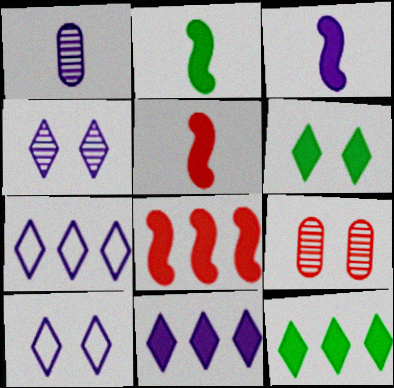[[2, 3, 5], 
[2, 7, 9]]